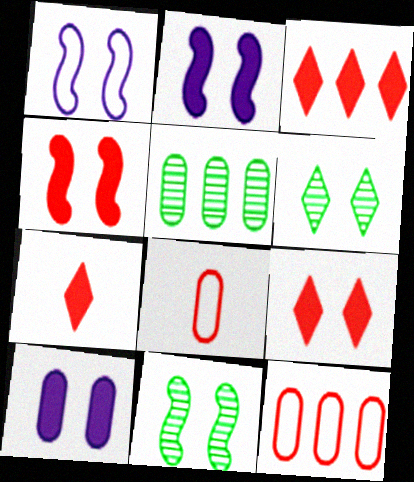[[1, 4, 11], 
[1, 5, 7], 
[3, 7, 9], 
[5, 8, 10]]